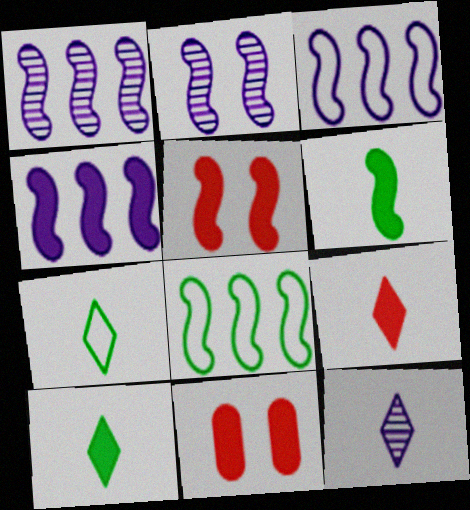[[1, 3, 4], 
[1, 7, 11], 
[4, 5, 6], 
[4, 10, 11], 
[7, 9, 12], 
[8, 11, 12]]